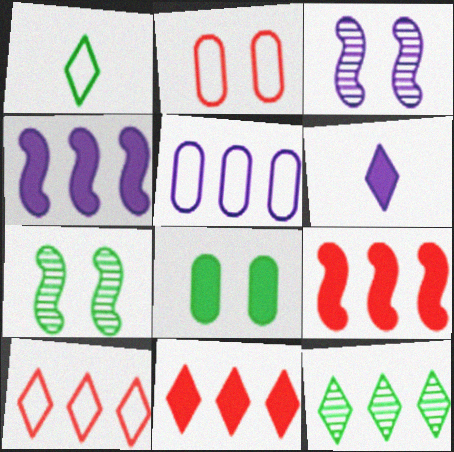[[3, 5, 6], 
[5, 9, 12], 
[6, 8, 9]]